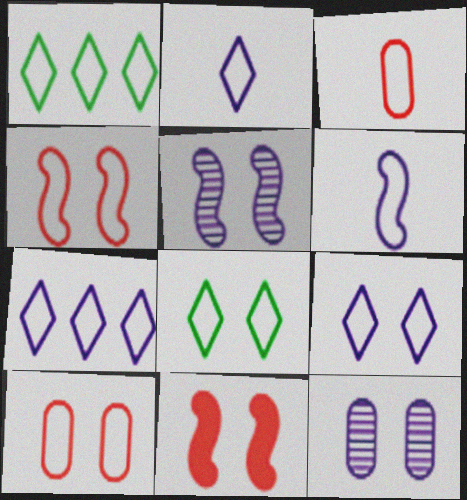[[1, 6, 10], 
[2, 7, 9], 
[8, 11, 12]]